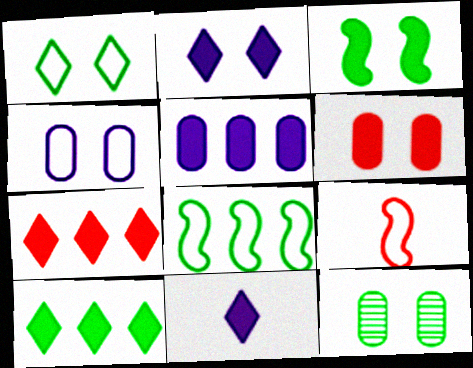[[1, 3, 12], 
[2, 3, 6], 
[4, 6, 12]]